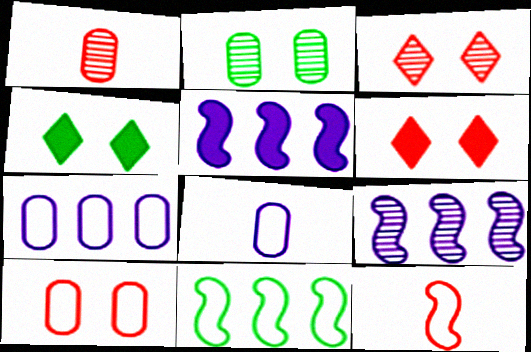[]